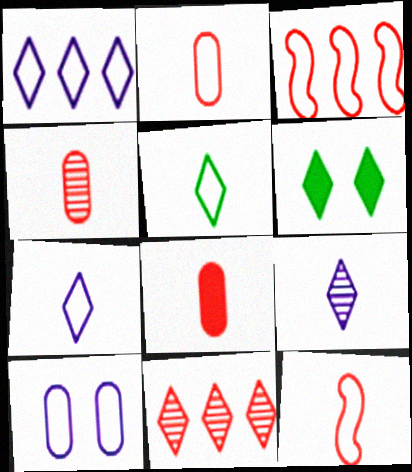[[2, 4, 8], 
[3, 5, 10], 
[6, 7, 11]]